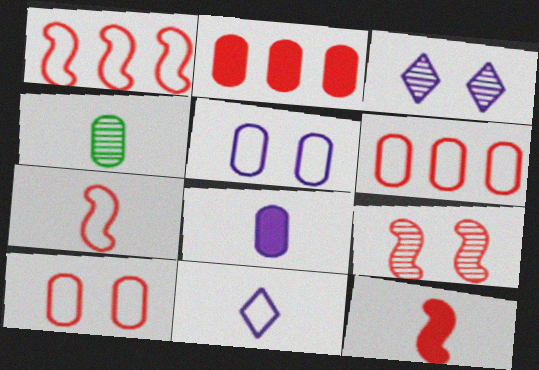[[1, 9, 12], 
[2, 4, 5], 
[4, 11, 12]]